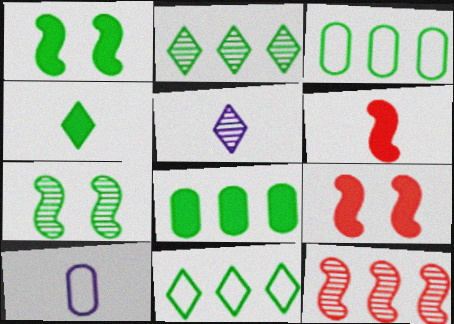[[1, 4, 8], 
[2, 9, 10], 
[3, 4, 7], 
[3, 5, 9]]